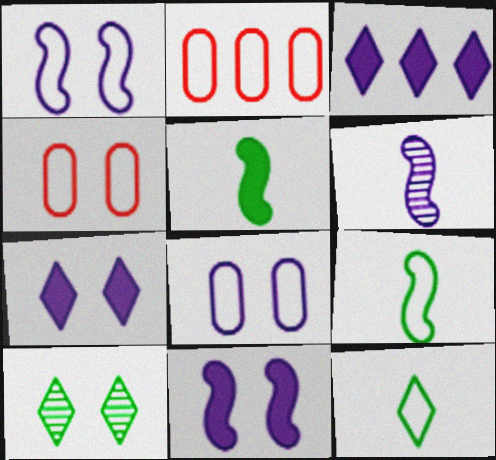[[1, 2, 12], 
[3, 6, 8], 
[4, 10, 11]]